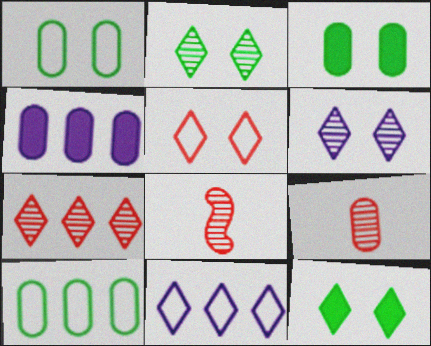[[1, 4, 9], 
[3, 8, 11], 
[5, 6, 12]]